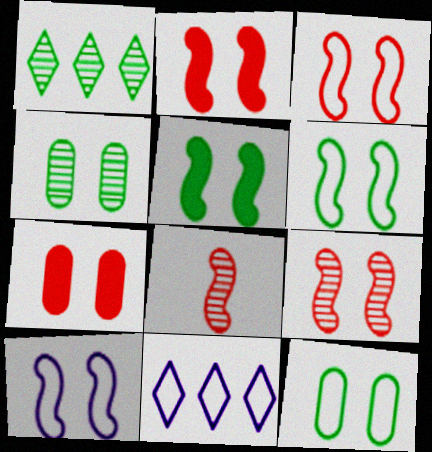[[2, 3, 9], 
[3, 6, 10], 
[5, 9, 10]]